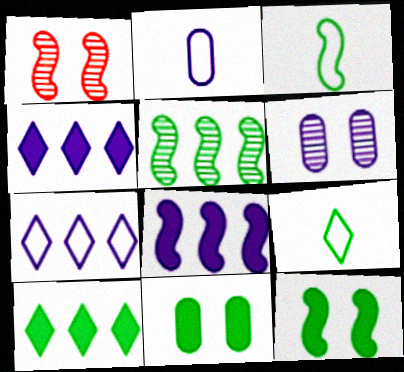[[1, 2, 10], 
[1, 3, 8], 
[3, 5, 12], 
[5, 9, 11]]